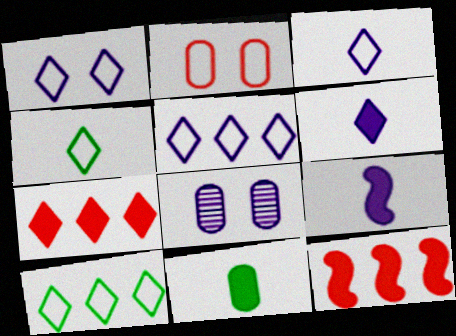[[1, 3, 5], 
[4, 8, 12], 
[5, 8, 9]]